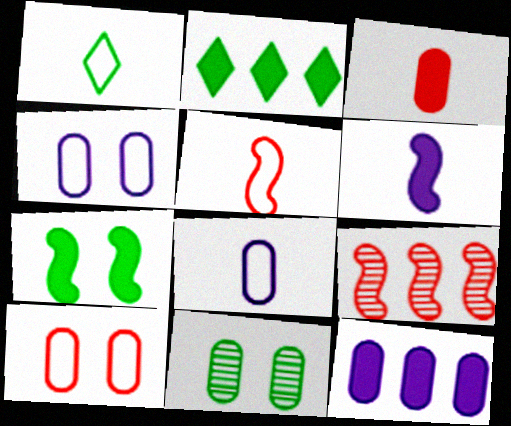[[1, 5, 8]]